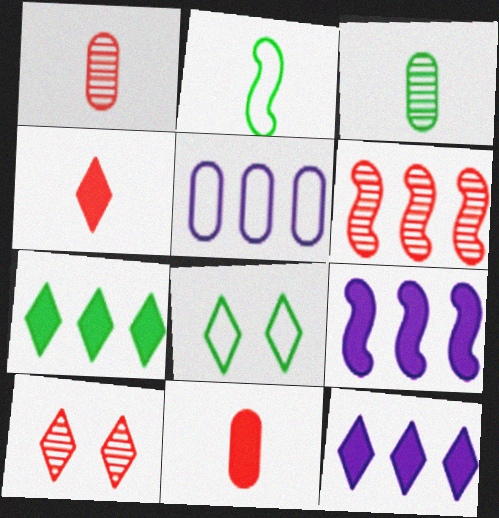[[1, 6, 10], 
[1, 8, 9], 
[5, 6, 7]]